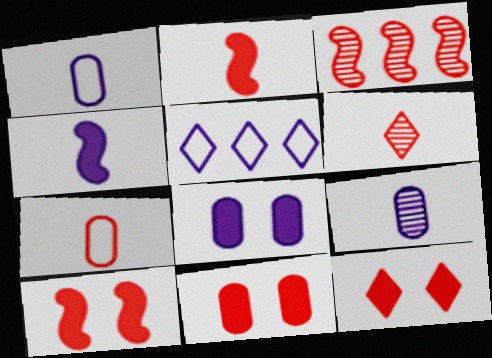[[2, 6, 7], 
[3, 7, 12], 
[10, 11, 12]]